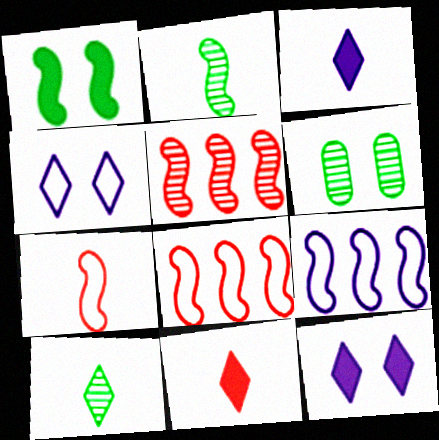[[3, 6, 8], 
[6, 9, 11]]